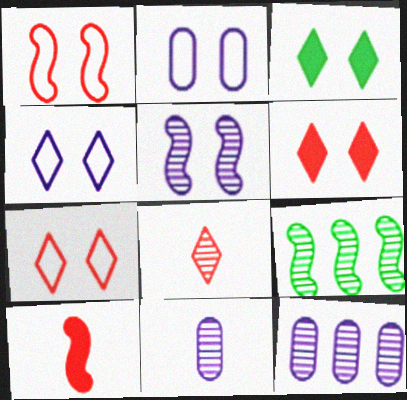[]